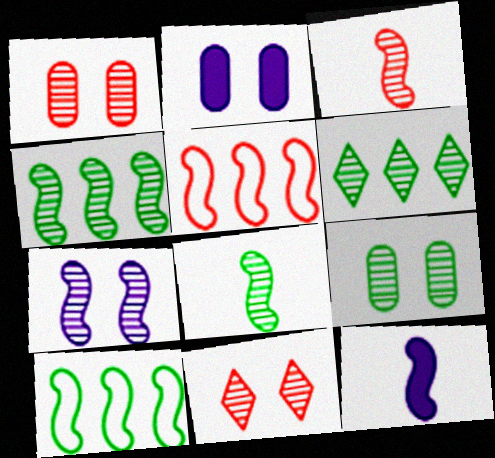[[3, 4, 7], 
[6, 8, 9], 
[7, 9, 11]]